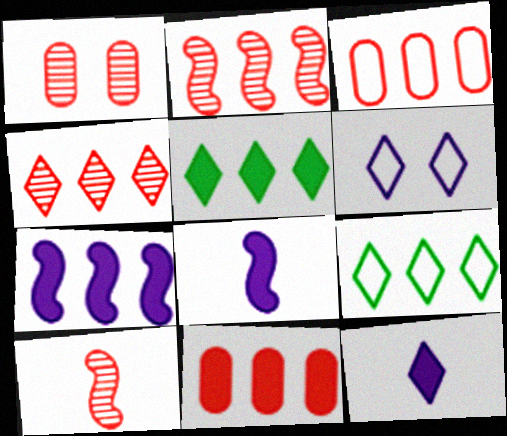[[1, 4, 10], 
[1, 8, 9], 
[5, 7, 11]]